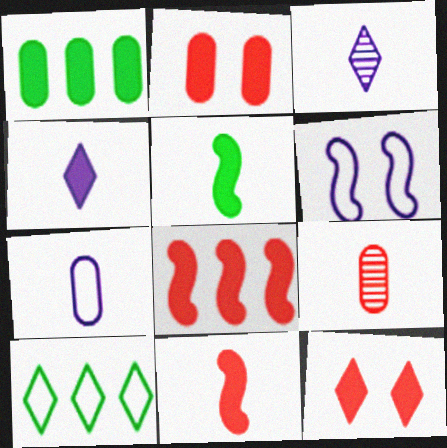[[3, 10, 12]]